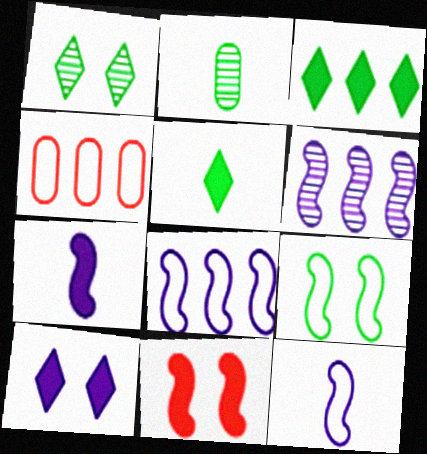[[1, 4, 7], 
[2, 3, 9], 
[3, 4, 6]]